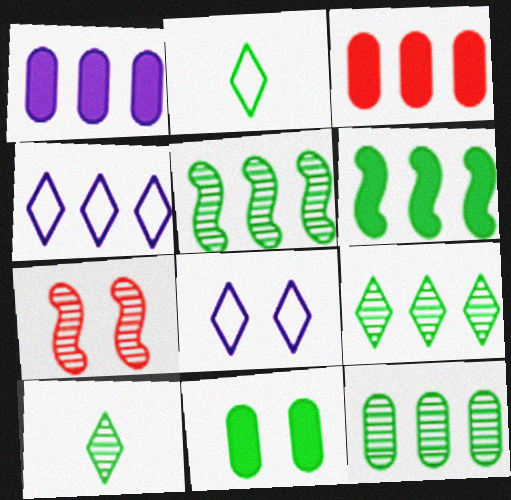[[1, 2, 7], 
[2, 5, 11], 
[3, 4, 5], 
[5, 9, 12], 
[7, 8, 11]]